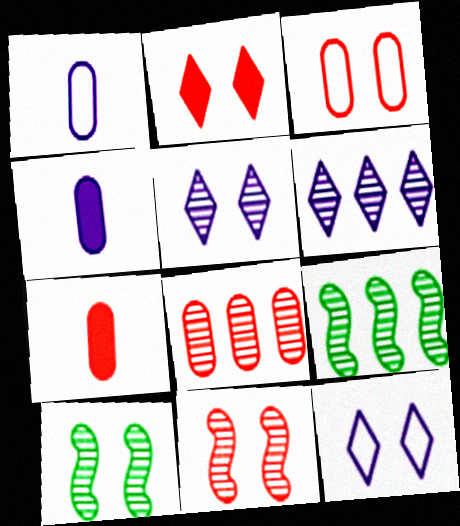[[1, 2, 9], 
[2, 3, 11], 
[3, 7, 8], 
[6, 8, 9], 
[7, 9, 12]]